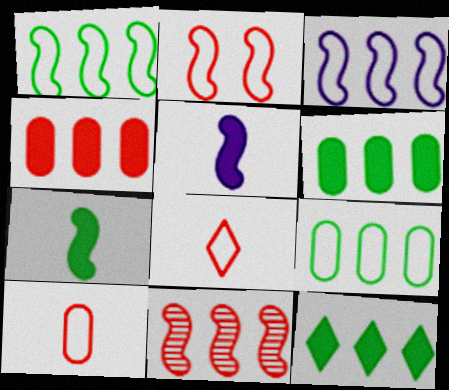[]